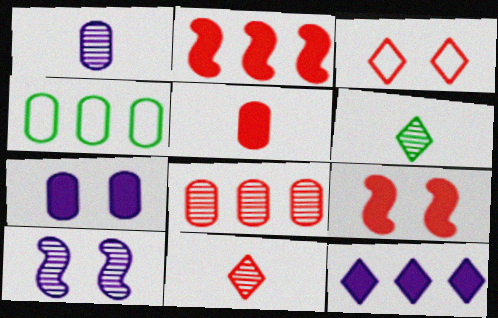[[3, 6, 12], 
[6, 8, 10]]